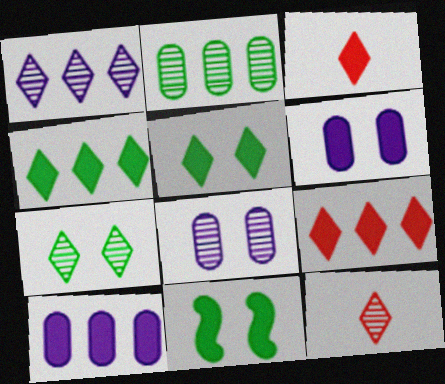[[1, 7, 12], 
[3, 10, 11]]